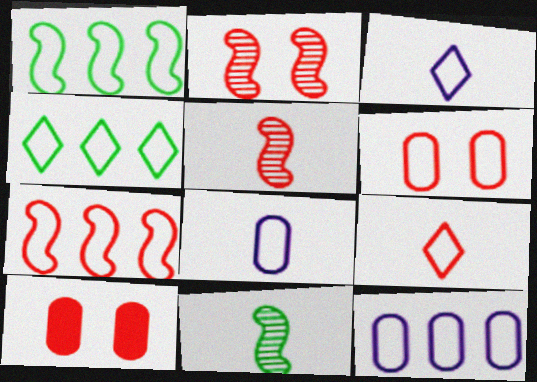[[1, 3, 6], 
[4, 7, 12], 
[6, 7, 9]]